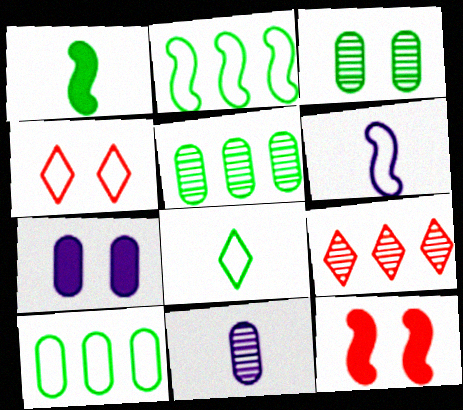[[4, 6, 10]]